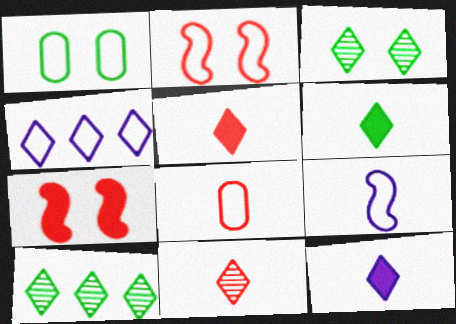[[3, 4, 5], 
[5, 6, 12]]